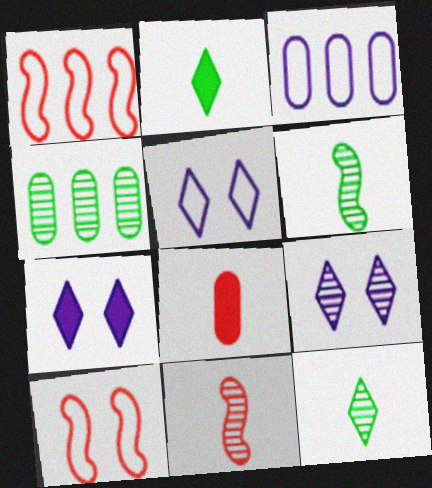[[4, 9, 11], 
[5, 7, 9]]